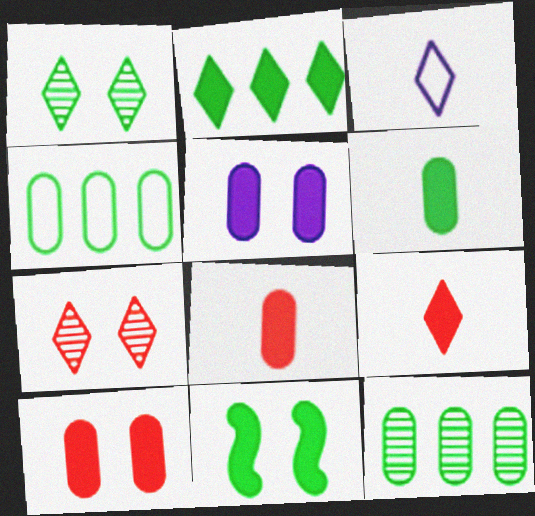[[2, 3, 7], 
[2, 6, 11]]